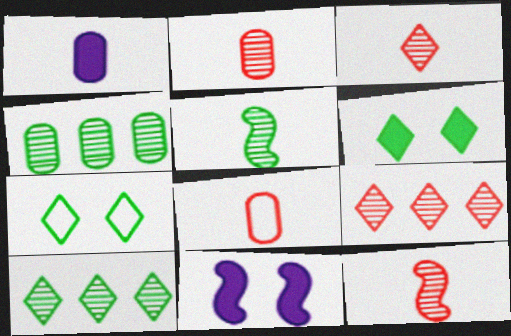[[2, 3, 12], 
[8, 10, 11]]